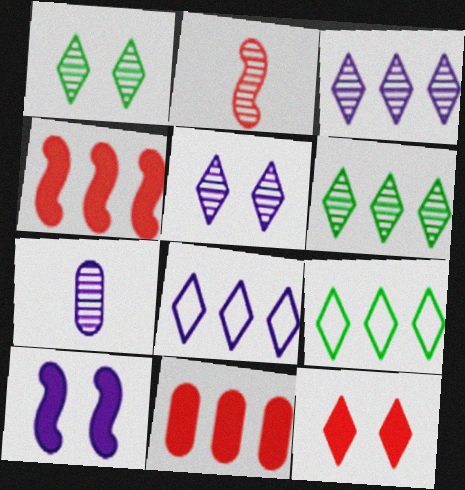[[7, 8, 10]]